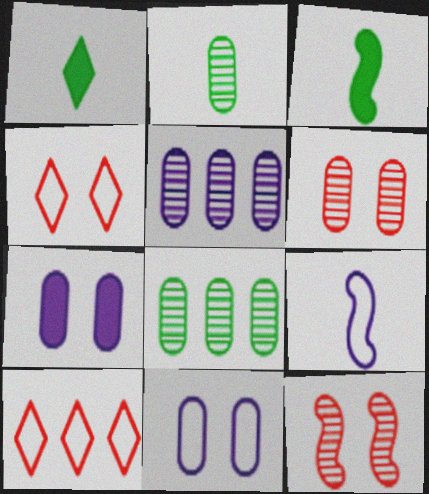[[2, 5, 6], 
[3, 4, 5]]